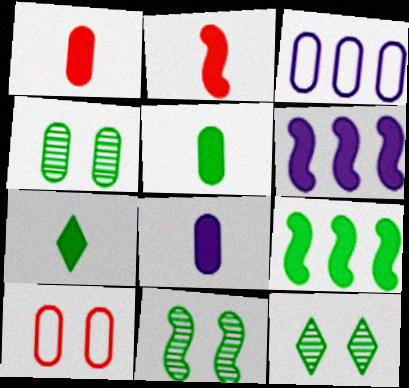[[1, 3, 4], 
[1, 5, 8], 
[2, 3, 12], 
[2, 7, 8], 
[4, 11, 12]]